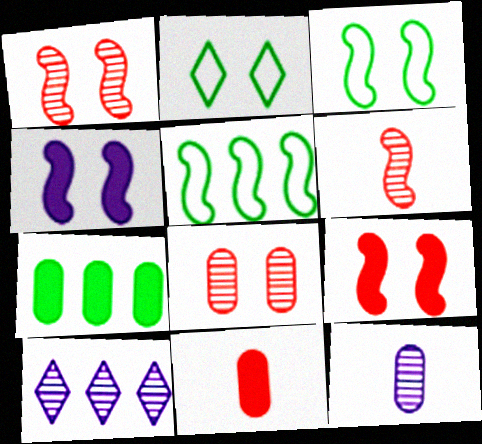[[1, 3, 4], 
[2, 4, 8], 
[3, 10, 11], 
[4, 5, 6]]